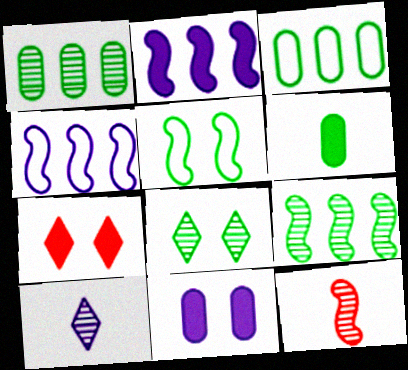[[2, 5, 12], 
[2, 6, 7], 
[4, 10, 11]]